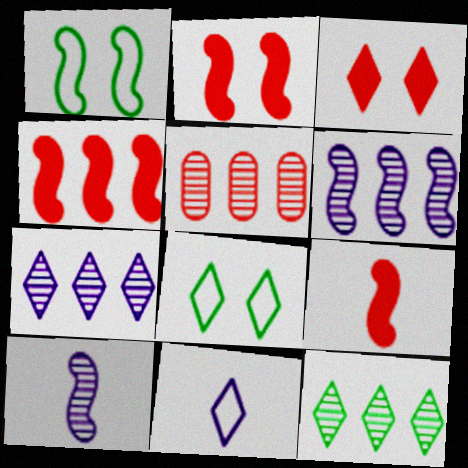[[1, 4, 10], 
[1, 6, 9], 
[2, 4, 9], 
[3, 11, 12], 
[5, 6, 12]]